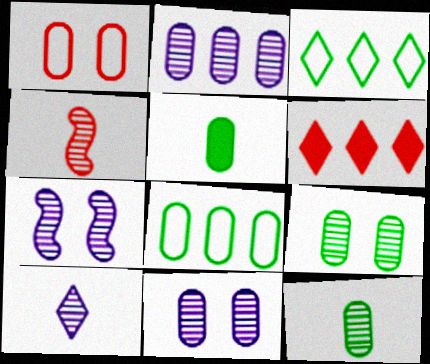[[1, 2, 5], 
[1, 4, 6], 
[2, 7, 10], 
[4, 10, 12], 
[5, 8, 9]]